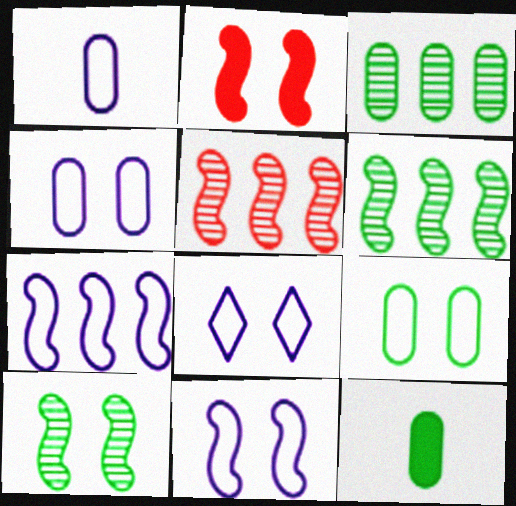[[1, 7, 8], 
[2, 10, 11], 
[3, 9, 12], 
[4, 8, 11], 
[5, 8, 12]]